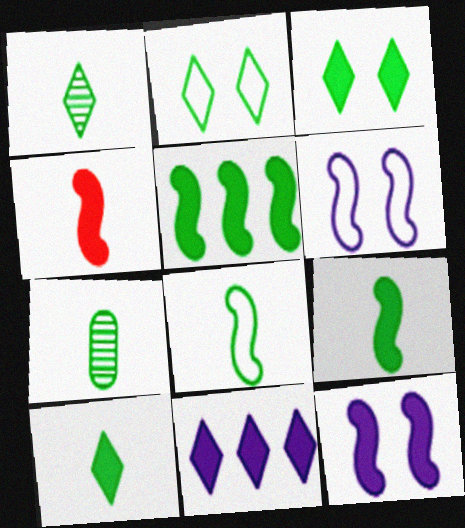[[2, 5, 7], 
[4, 5, 12], 
[7, 8, 10]]